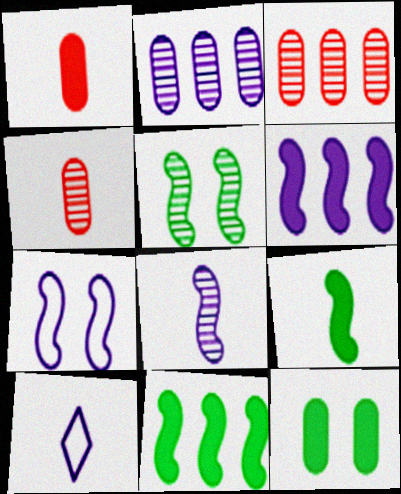[[4, 9, 10], 
[6, 7, 8]]